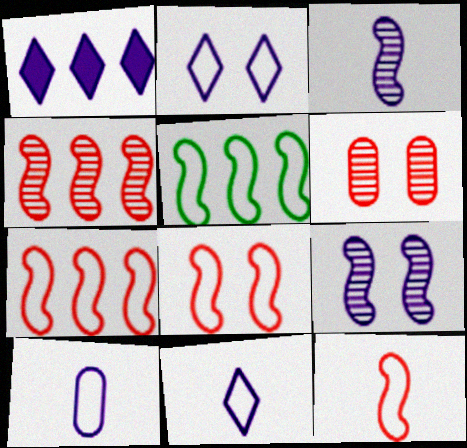[[1, 9, 10], 
[7, 8, 12]]